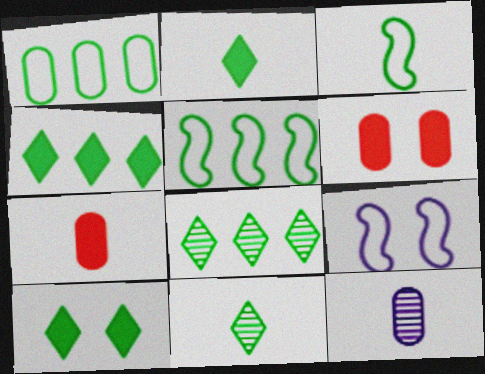[[1, 6, 12], 
[2, 4, 10], 
[7, 8, 9]]